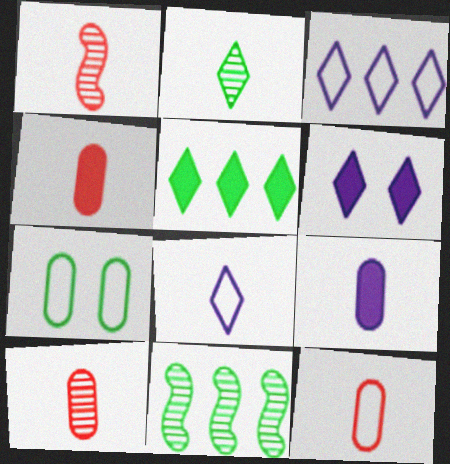[[4, 10, 12], 
[6, 11, 12]]